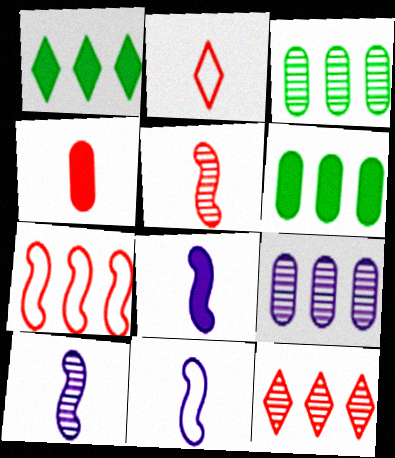[[1, 7, 9], 
[2, 4, 5], 
[8, 10, 11]]